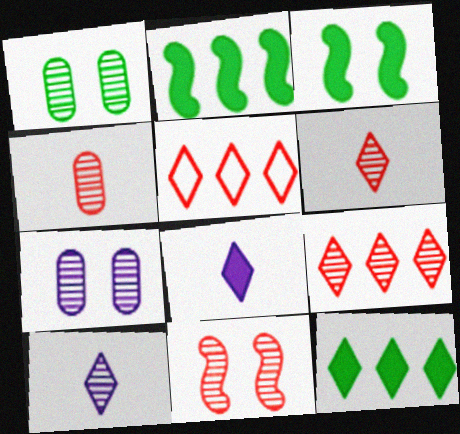[[4, 9, 11]]